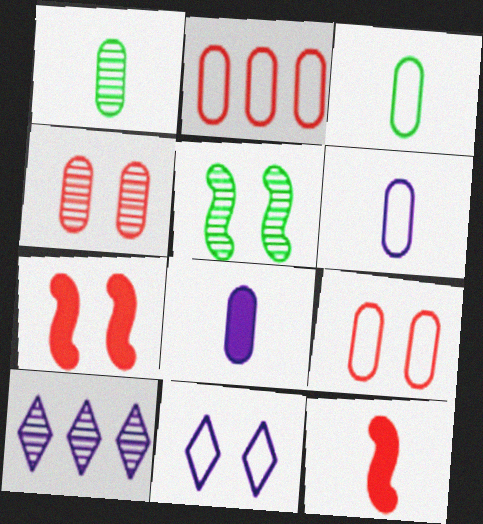[[3, 7, 10]]